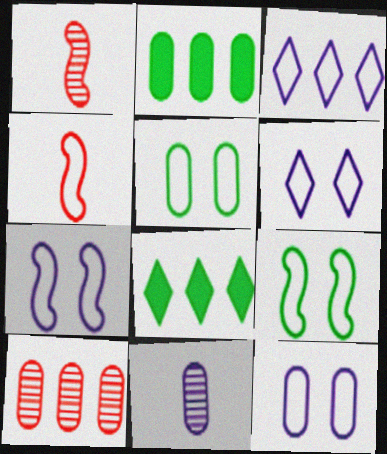[[1, 2, 6], 
[1, 8, 12], 
[3, 4, 5], 
[6, 7, 12]]